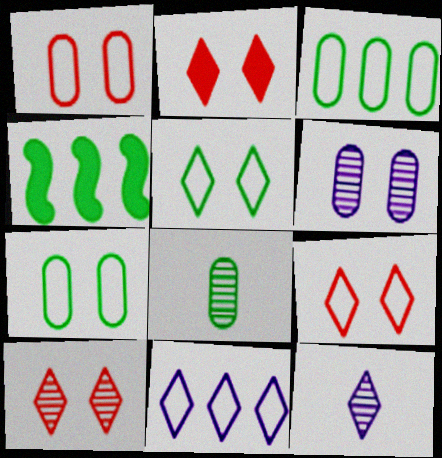[[1, 4, 12], 
[2, 9, 10], 
[4, 5, 8]]